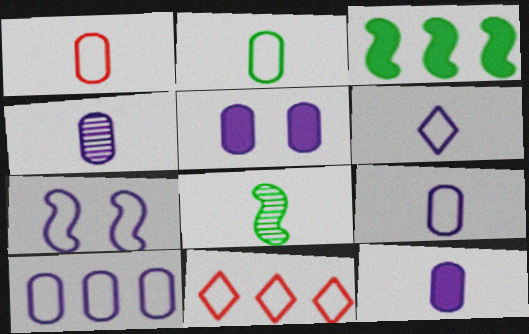[[1, 2, 9], 
[2, 7, 11], 
[4, 5, 10], 
[4, 9, 12], 
[5, 8, 11], 
[6, 7, 10]]